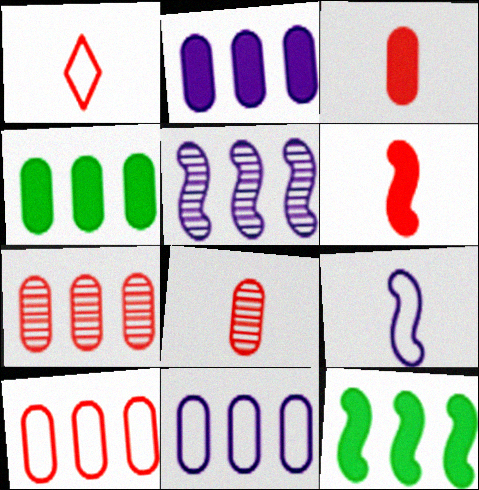[[1, 6, 8], 
[4, 7, 11]]